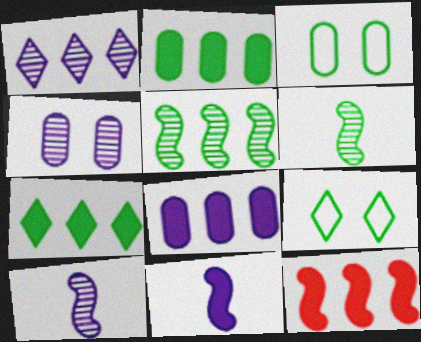[[1, 4, 10], 
[2, 6, 9], 
[3, 6, 7], 
[7, 8, 12]]